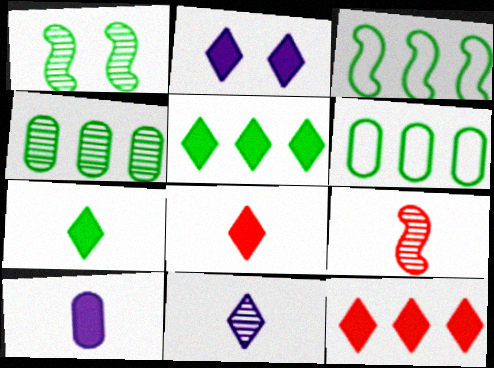[[1, 6, 7], 
[2, 5, 8], 
[2, 6, 9], 
[2, 7, 12], 
[3, 4, 5]]